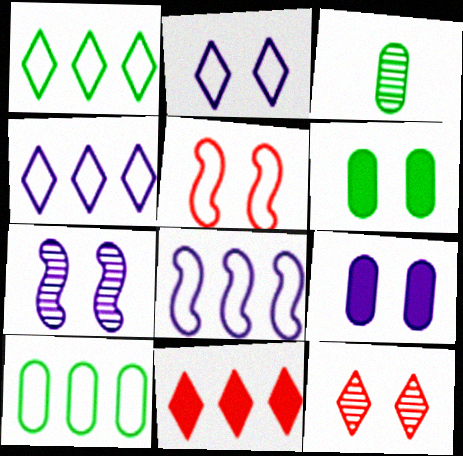[[2, 7, 9], 
[3, 6, 10]]